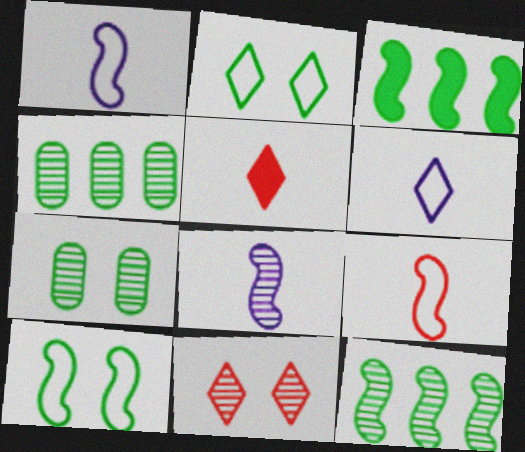[[4, 8, 11]]